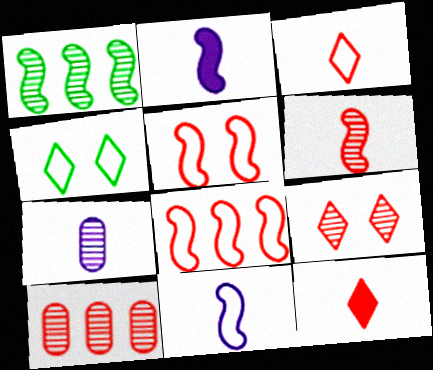[[1, 2, 5], 
[1, 7, 9], 
[2, 4, 10], 
[5, 10, 12], 
[6, 9, 10]]